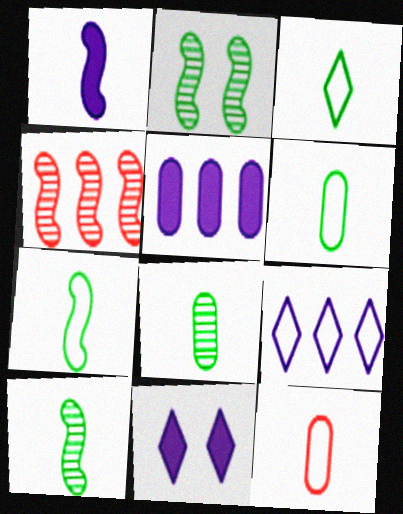[[1, 5, 11], 
[3, 6, 7], 
[4, 6, 11]]